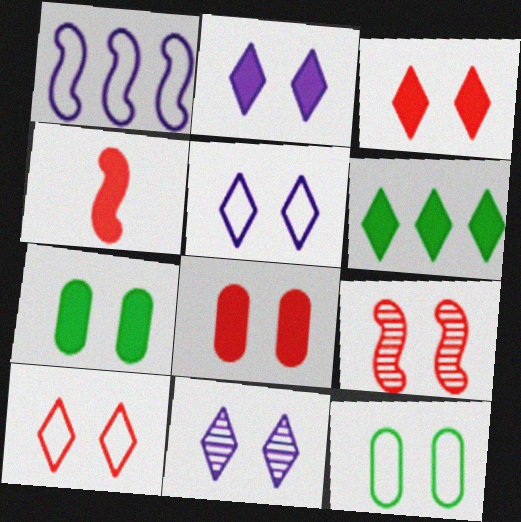[[2, 5, 11], 
[2, 9, 12], 
[5, 7, 9], 
[8, 9, 10]]